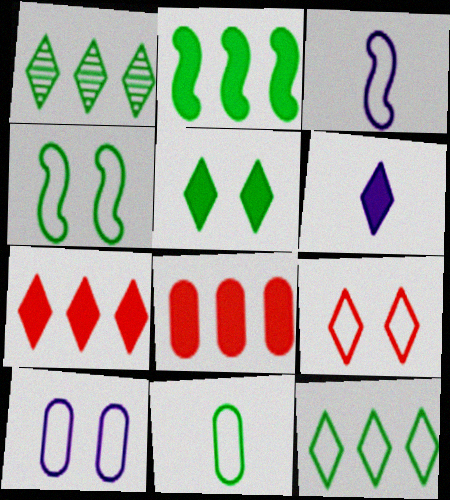[[1, 6, 9], 
[4, 9, 10], 
[4, 11, 12], 
[5, 6, 7]]